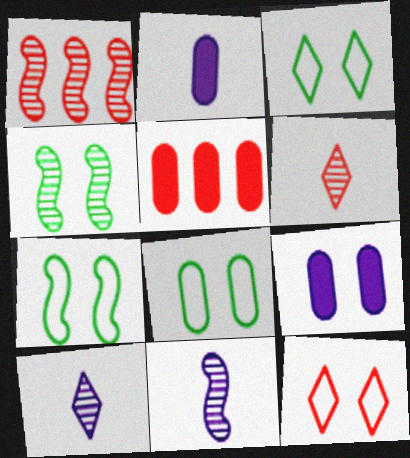[[1, 2, 3], 
[1, 4, 11], 
[3, 5, 11], 
[3, 7, 8], 
[4, 9, 12], 
[5, 7, 10]]